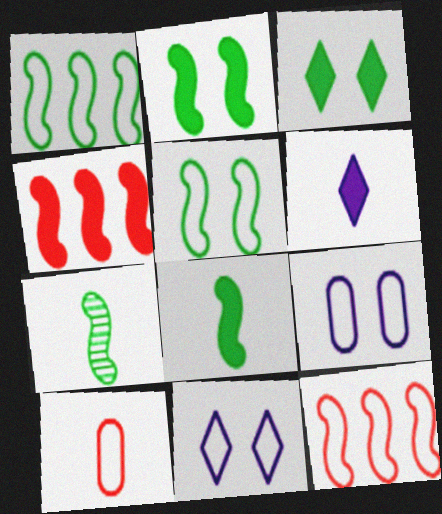[[1, 2, 7], 
[1, 10, 11], 
[6, 7, 10]]